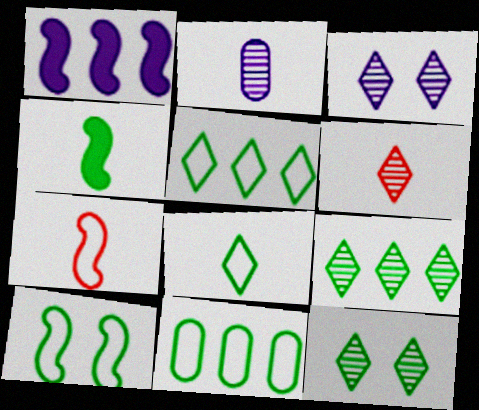[[3, 6, 9], 
[4, 11, 12], 
[8, 10, 11]]